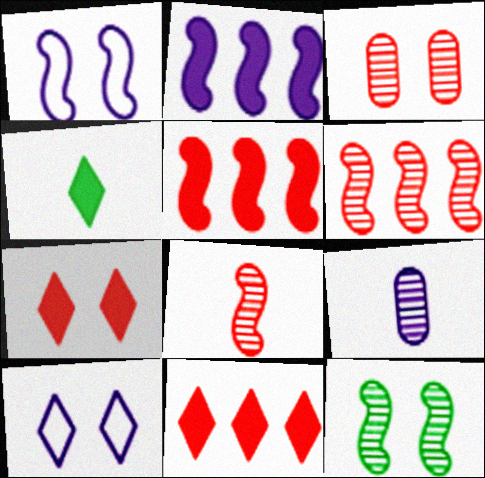[[2, 9, 10]]